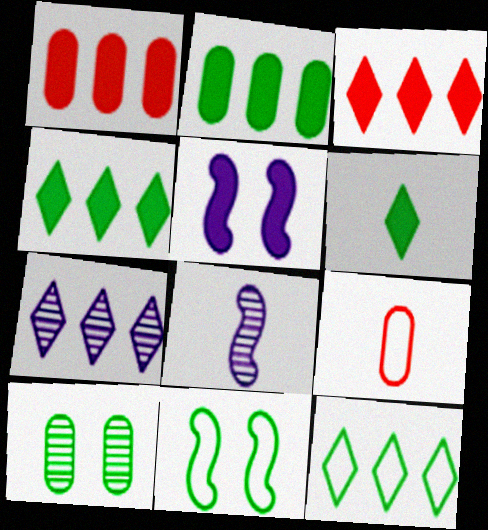[[1, 5, 6], 
[3, 7, 12], 
[6, 8, 9]]